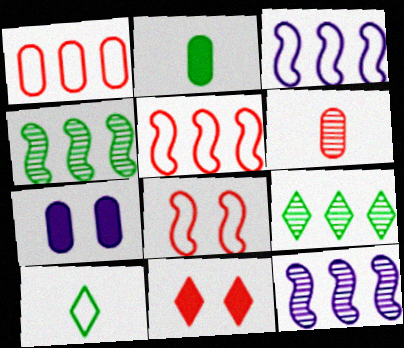[[5, 6, 11]]